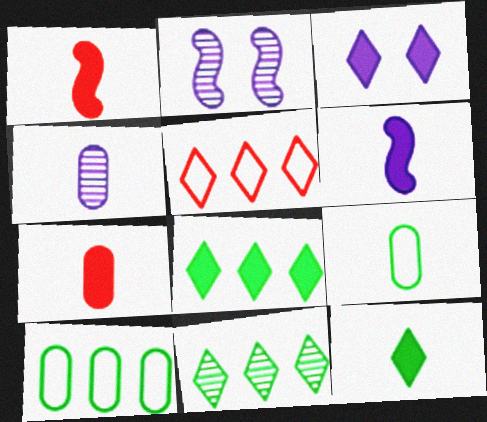[[4, 7, 9], 
[6, 7, 12]]